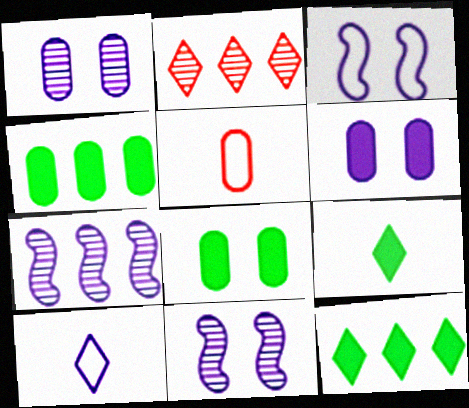[[1, 4, 5], 
[5, 11, 12], 
[6, 7, 10]]